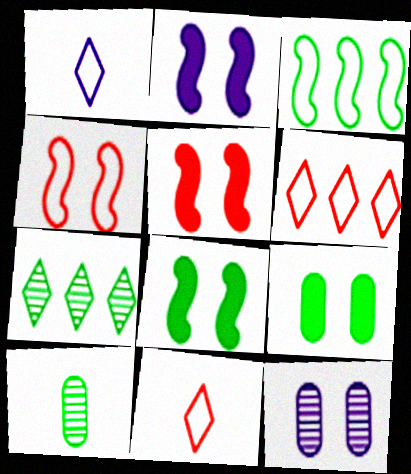[[2, 5, 8], 
[2, 6, 10]]